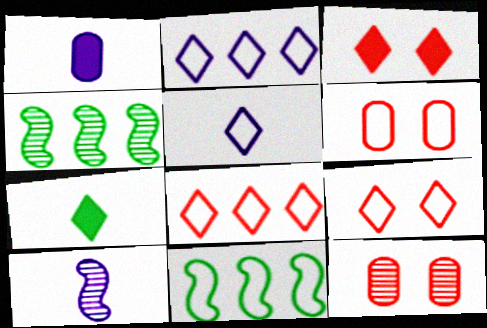[[1, 4, 9], 
[1, 5, 10], 
[5, 6, 11]]